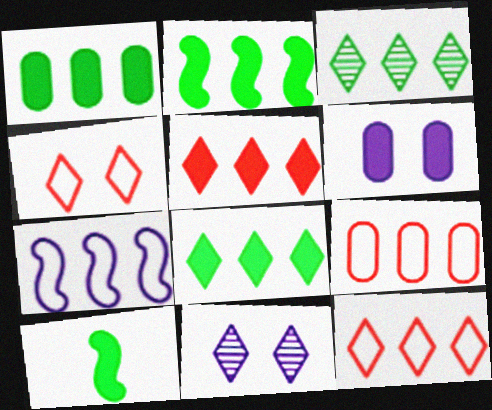[[1, 2, 8], 
[5, 6, 10], 
[9, 10, 11]]